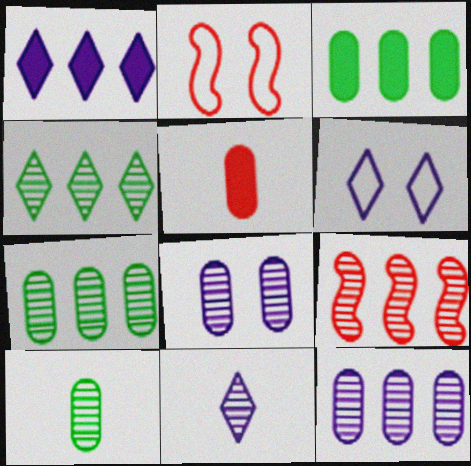[[1, 2, 10], 
[1, 6, 11], 
[2, 3, 11], 
[4, 9, 12]]